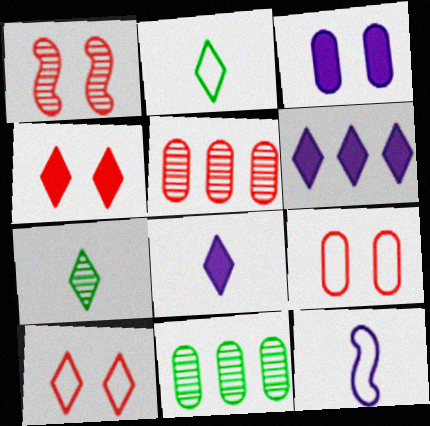[[1, 4, 9], 
[4, 11, 12], 
[6, 7, 10]]